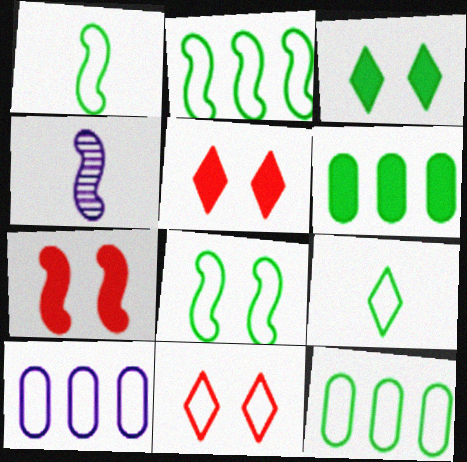[[1, 2, 8], 
[1, 10, 11], 
[2, 4, 7], 
[4, 5, 12], 
[4, 6, 11], 
[8, 9, 12]]